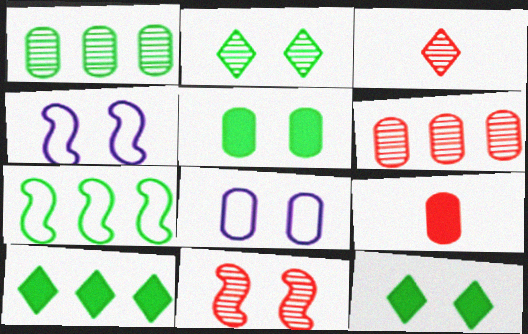[[1, 7, 10], 
[1, 8, 9], 
[3, 6, 11], 
[8, 11, 12]]